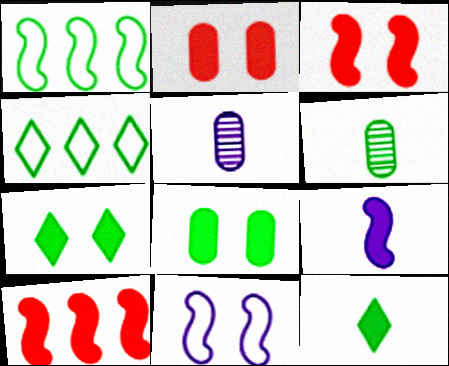[[1, 6, 7], 
[3, 4, 5]]